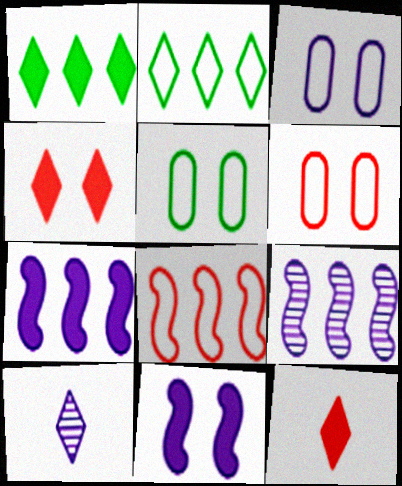[[2, 4, 10], 
[3, 5, 6], 
[3, 7, 10], 
[5, 9, 12]]